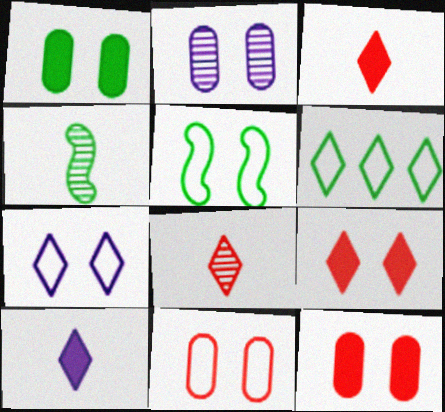[[1, 2, 11], 
[1, 4, 6], 
[2, 5, 9], 
[5, 7, 11]]